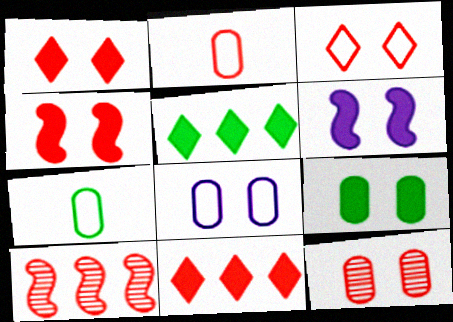[[1, 2, 10], 
[1, 6, 9], 
[3, 4, 12], 
[8, 9, 12]]